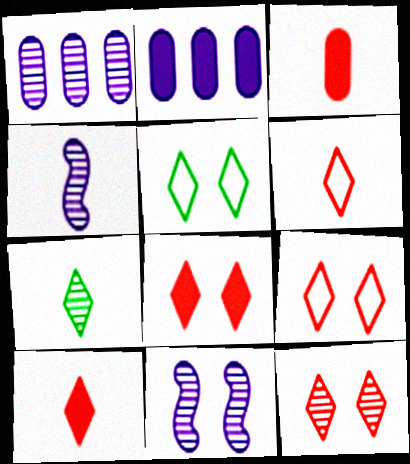[[8, 9, 12]]